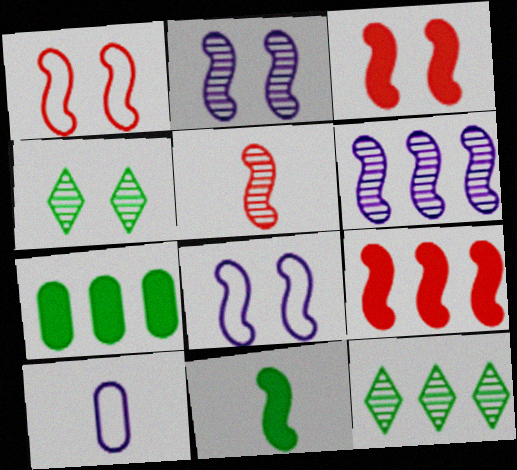[[1, 5, 9], 
[1, 6, 11], 
[3, 10, 12], 
[4, 9, 10]]